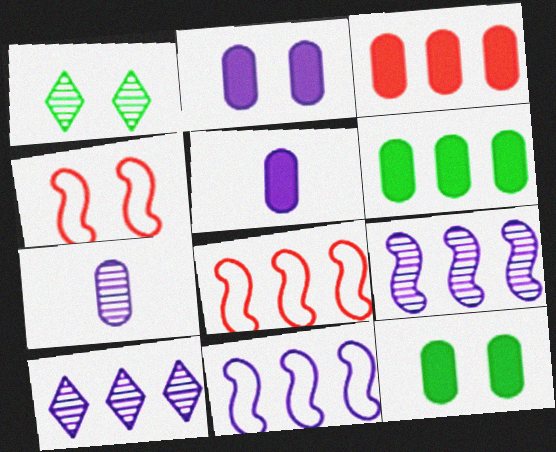[[1, 2, 4], 
[1, 5, 8], 
[3, 5, 12], 
[6, 8, 10]]